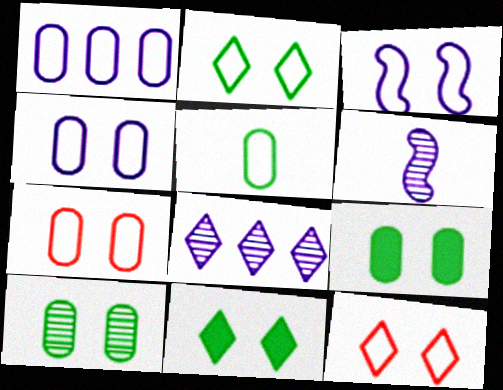[[1, 5, 7], 
[2, 3, 7]]